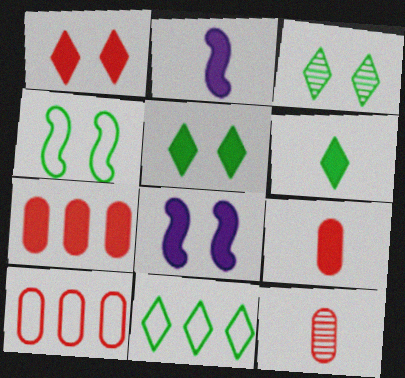[[2, 3, 10], 
[2, 5, 7], 
[2, 6, 9], 
[3, 6, 11], 
[6, 7, 8], 
[8, 11, 12]]